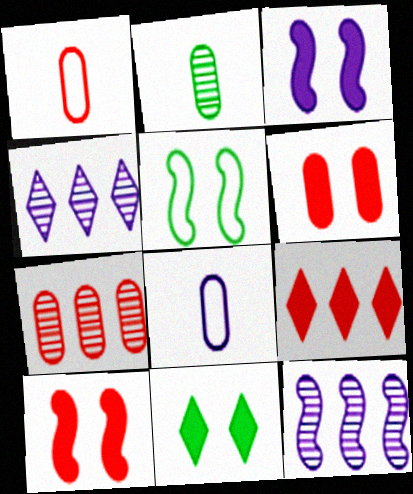[[1, 6, 7], 
[1, 11, 12], 
[3, 4, 8], 
[3, 6, 11]]